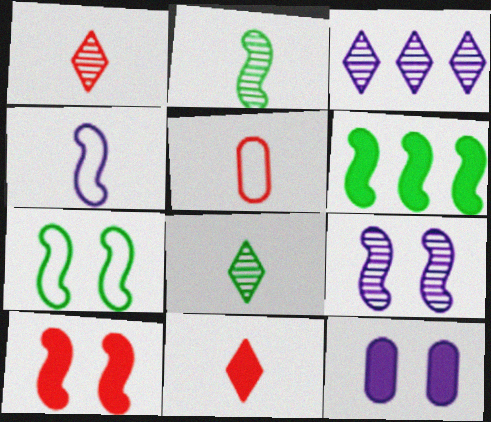[[2, 6, 7], 
[3, 4, 12], 
[6, 11, 12], 
[7, 9, 10]]